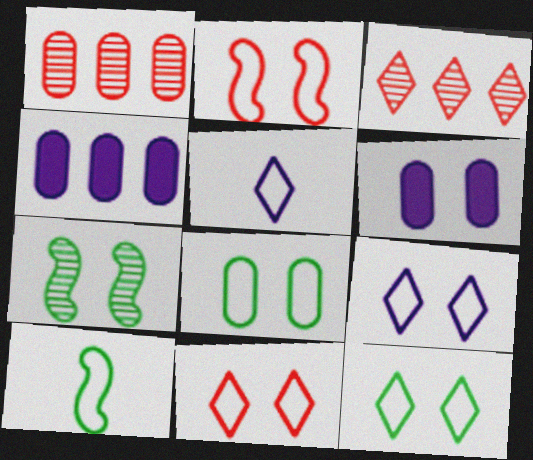[[2, 8, 9], 
[3, 6, 10], 
[6, 7, 11], 
[9, 11, 12]]